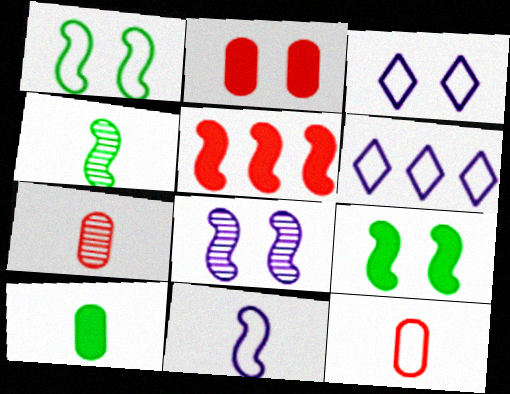[[1, 6, 12], 
[2, 4, 6], 
[6, 7, 9]]